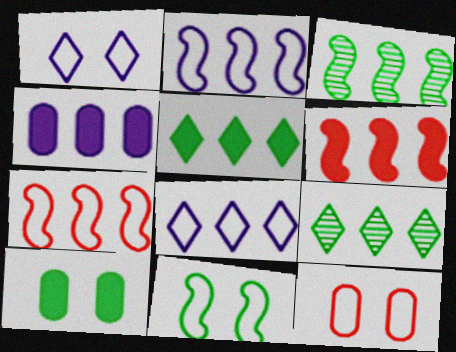[[1, 11, 12], 
[2, 3, 6], 
[4, 5, 6], 
[4, 7, 9]]